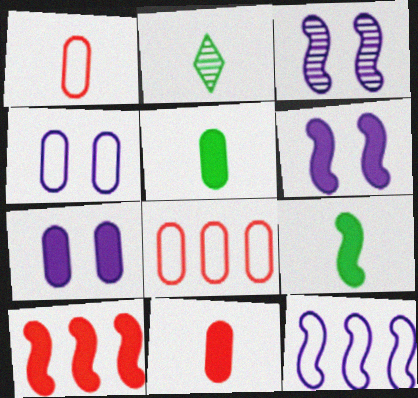[[2, 4, 10], 
[2, 6, 8], 
[6, 9, 10]]